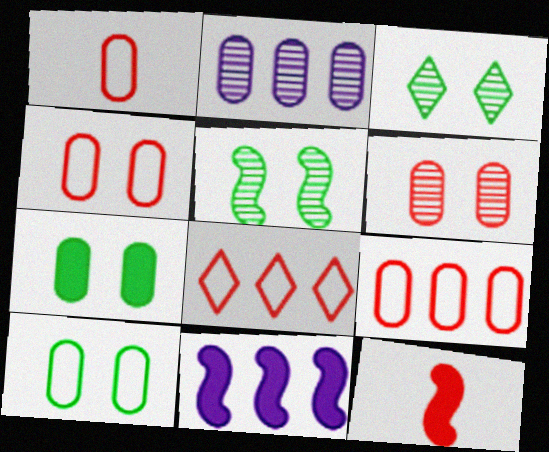[[1, 2, 7], 
[1, 3, 11], 
[1, 4, 9], 
[6, 8, 12]]